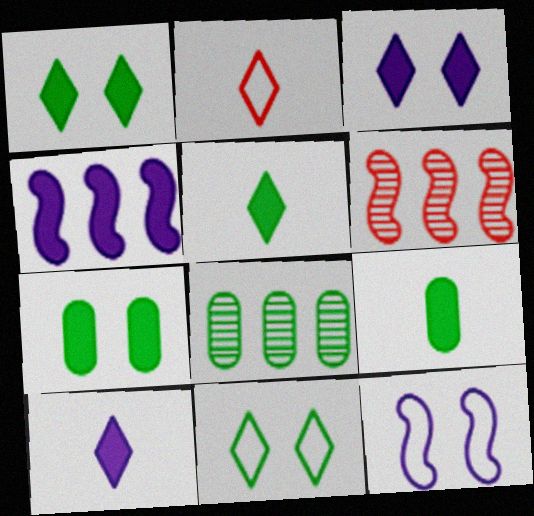[]